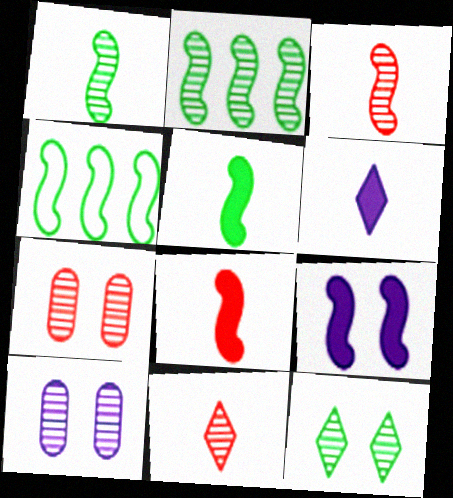[[2, 10, 11], 
[3, 4, 9], 
[4, 6, 7]]